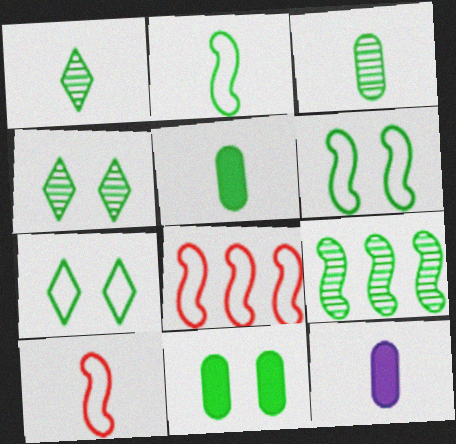[[1, 2, 5], 
[1, 10, 12], 
[3, 4, 9], 
[4, 6, 11], 
[4, 8, 12], 
[5, 7, 9]]